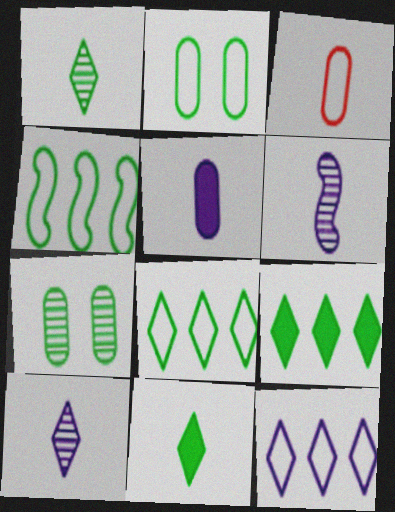[[3, 6, 11], 
[4, 7, 11]]